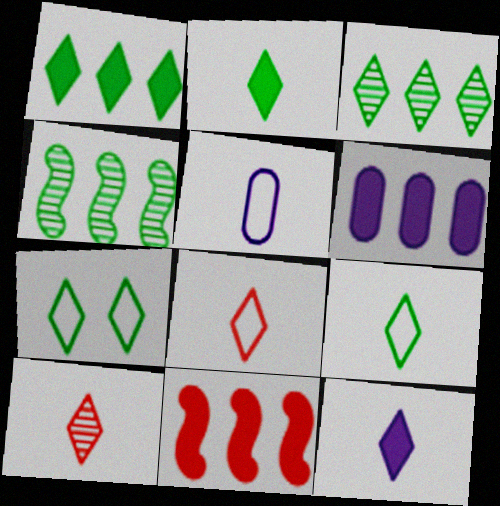[[1, 6, 11], 
[2, 3, 7], 
[9, 10, 12]]